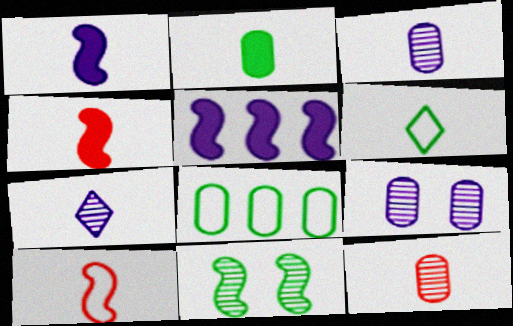[[1, 6, 12], 
[2, 7, 10], 
[3, 4, 6], 
[5, 10, 11]]